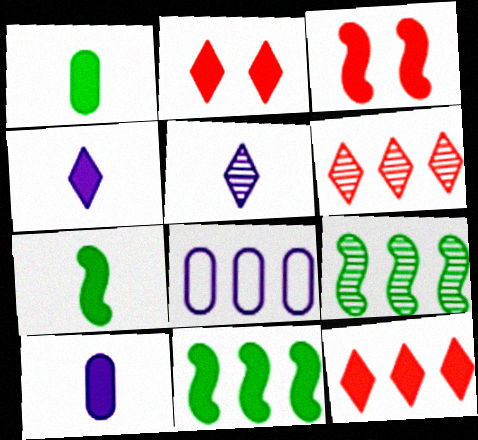[[2, 10, 11], 
[6, 8, 11], 
[8, 9, 12]]